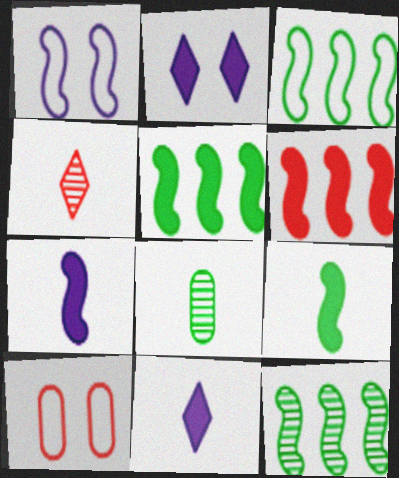[[3, 5, 12], 
[4, 6, 10], 
[10, 11, 12]]